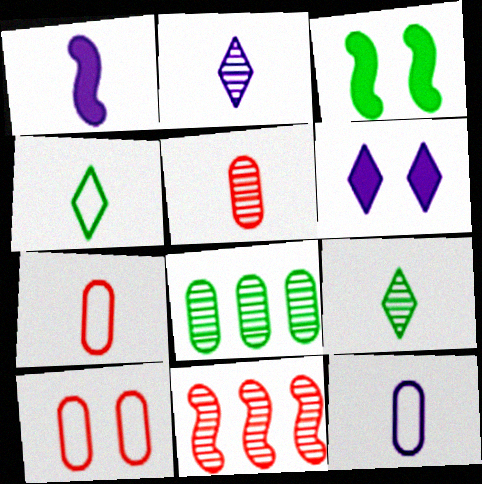[[1, 2, 12], 
[1, 4, 5], 
[1, 7, 9], 
[3, 4, 8]]